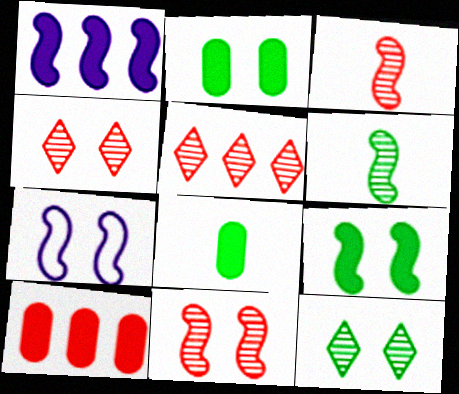[[2, 4, 7], 
[5, 7, 8], 
[7, 9, 11]]